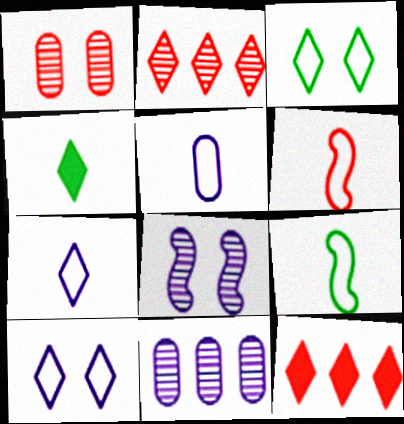[[1, 6, 12], 
[2, 4, 10]]